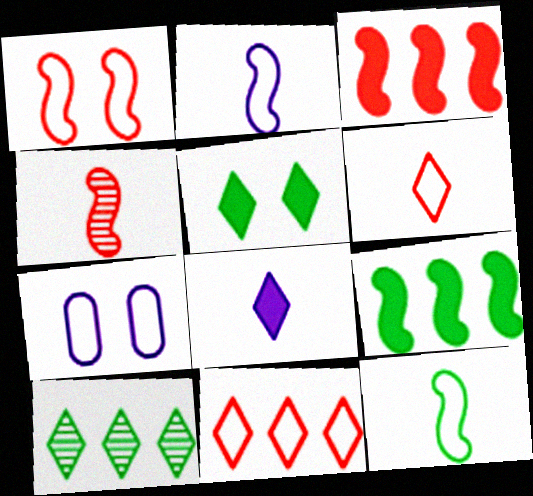[[1, 3, 4], 
[7, 11, 12]]